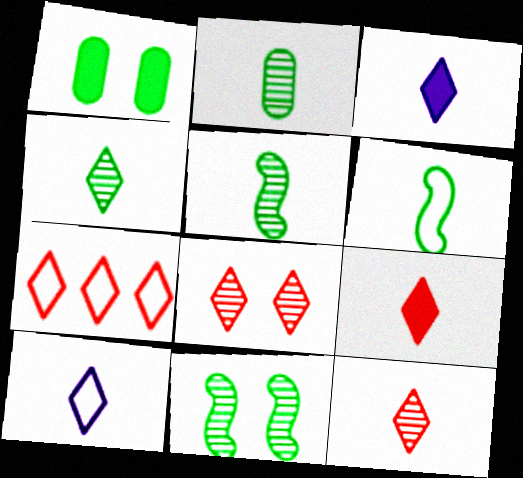[[2, 4, 5], 
[4, 9, 10], 
[7, 8, 9]]